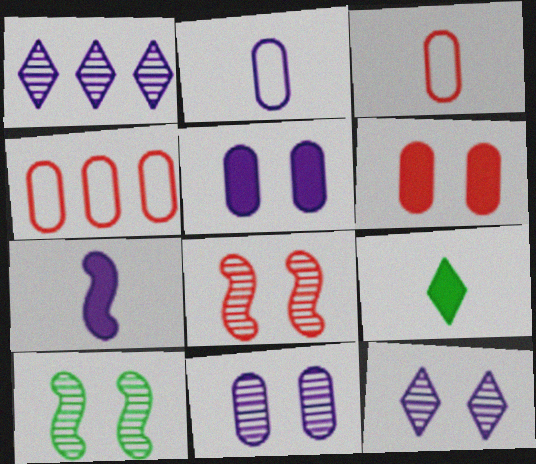[]